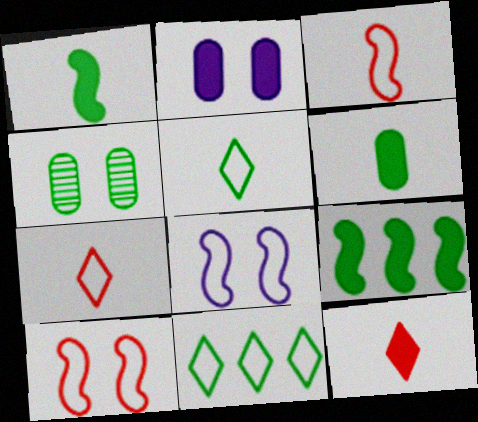[[1, 4, 11], 
[2, 9, 12], 
[4, 5, 9]]